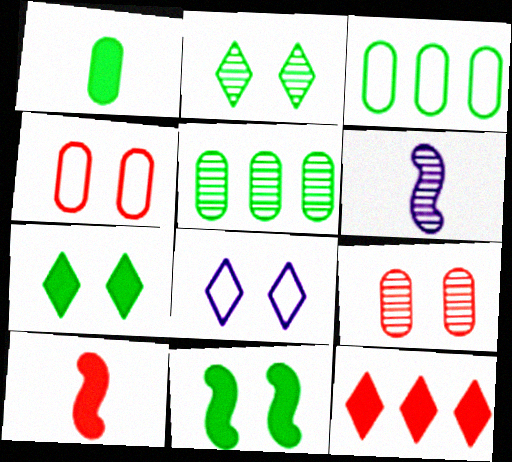[[5, 8, 10], 
[8, 9, 11]]